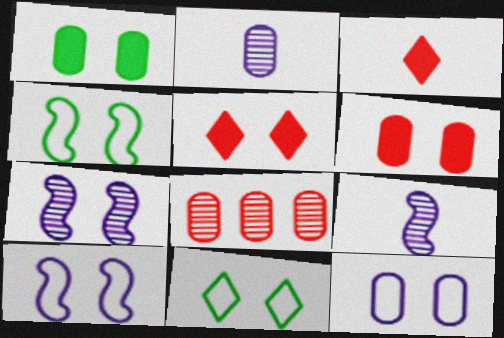[[6, 7, 11]]